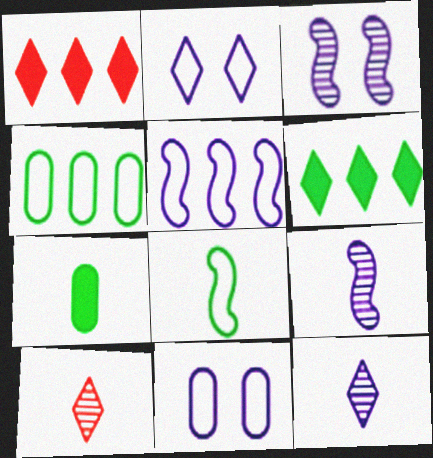[[2, 6, 10]]